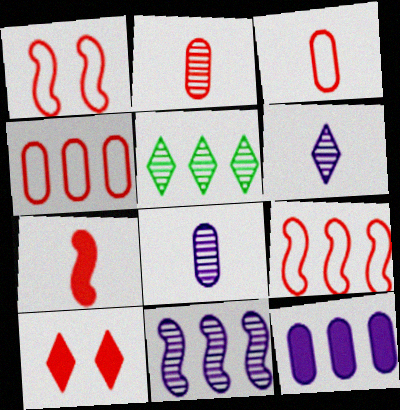[[2, 9, 10], 
[5, 9, 12]]